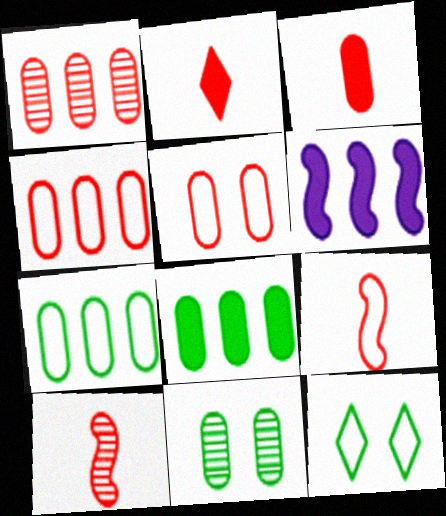[[1, 3, 5]]